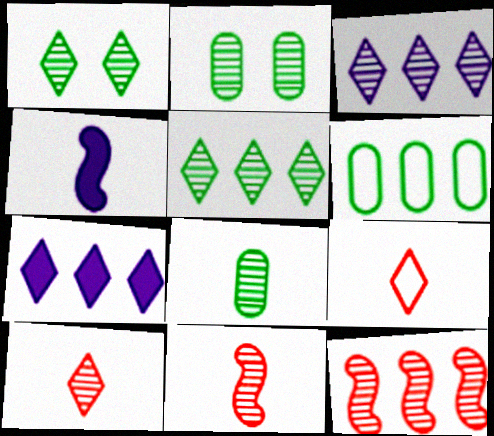[[1, 3, 10], 
[1, 7, 9], 
[2, 3, 11], 
[4, 8, 9], 
[6, 7, 12]]